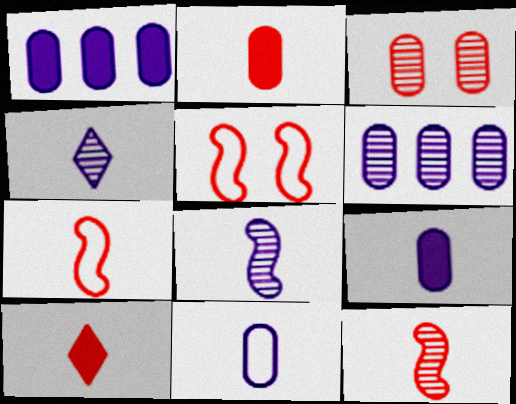[]